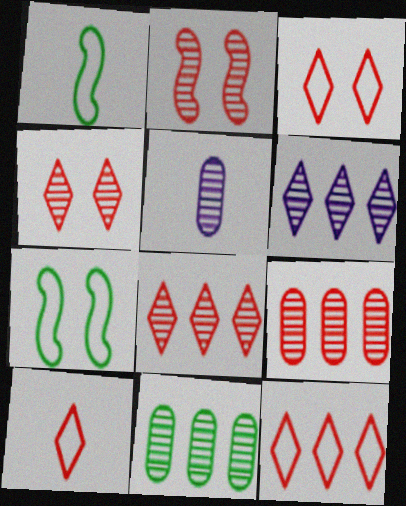[[3, 10, 12]]